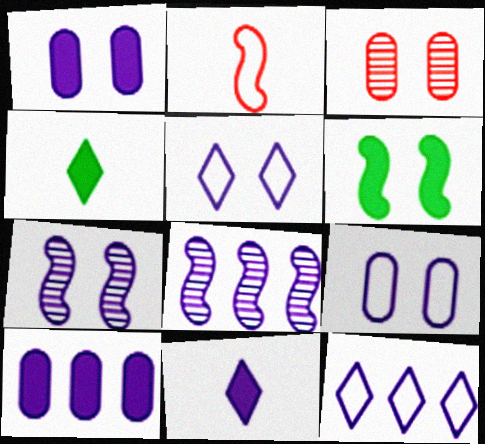[[1, 5, 7], 
[2, 6, 8], 
[3, 5, 6], 
[8, 9, 11], 
[8, 10, 12]]